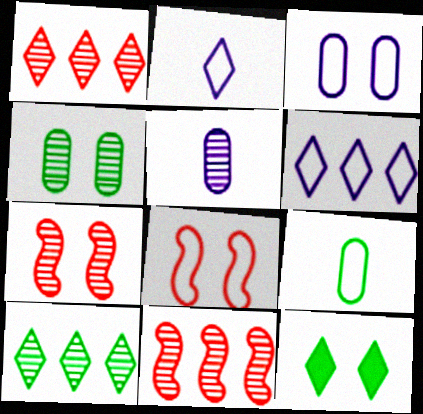[[1, 2, 12], 
[3, 7, 12], 
[5, 7, 10], 
[6, 8, 9]]